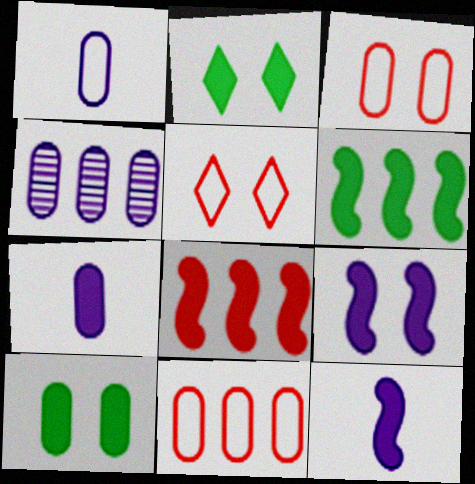[[2, 7, 8]]